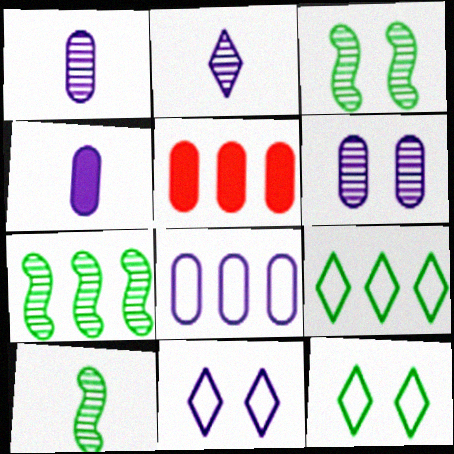[[3, 7, 10], 
[4, 6, 8], 
[5, 10, 11]]